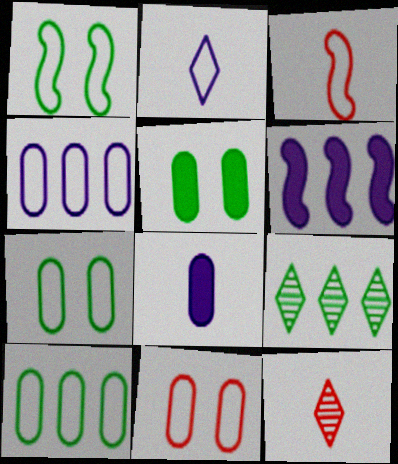[[6, 7, 12]]